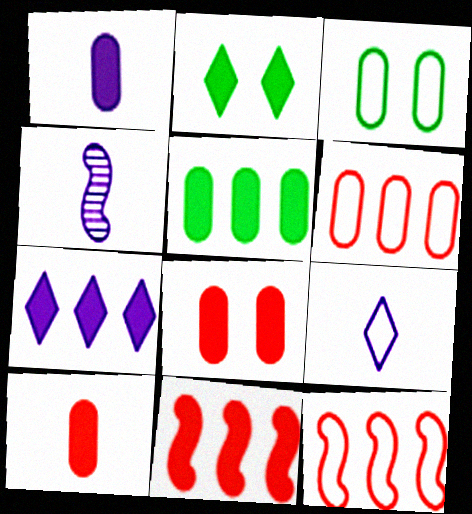[[1, 2, 11], 
[1, 4, 9], 
[1, 5, 8], 
[2, 4, 6], 
[3, 9, 12], 
[5, 7, 11]]